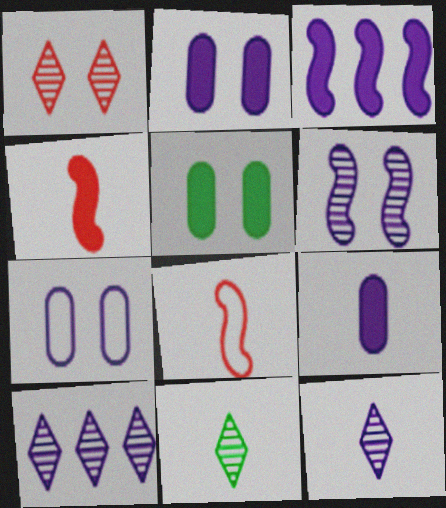[[1, 10, 11], 
[3, 7, 12], 
[5, 8, 10], 
[8, 9, 11]]